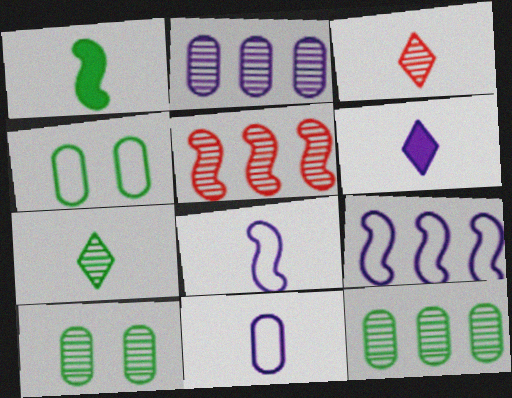[[1, 3, 11], 
[4, 5, 6]]